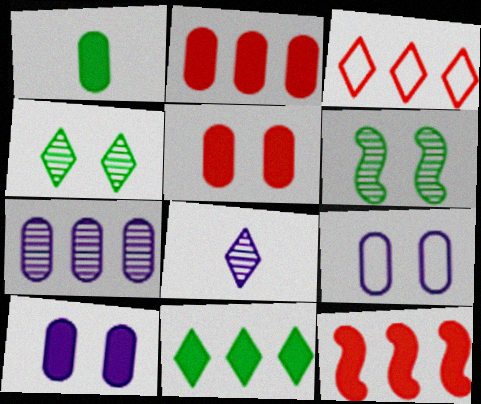[[1, 2, 10]]